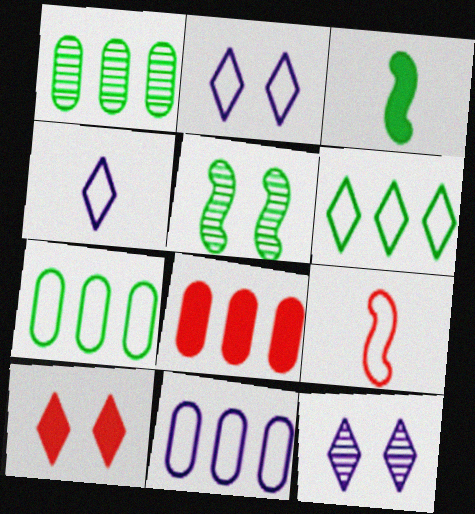[[1, 8, 11], 
[2, 7, 9], 
[4, 5, 8]]